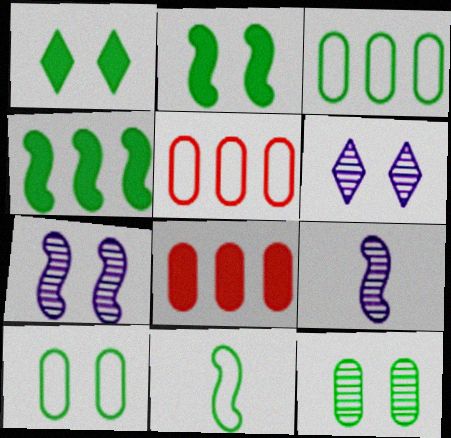[[1, 5, 9], 
[6, 8, 11]]